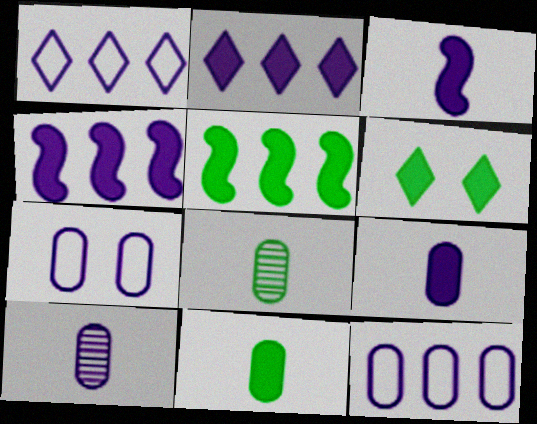[[5, 6, 11]]